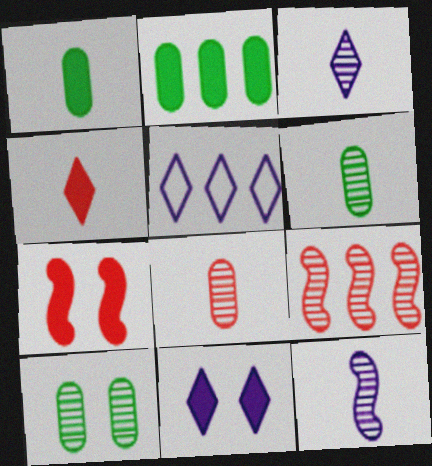[[2, 5, 9], 
[3, 5, 11], 
[3, 9, 10], 
[5, 6, 7]]